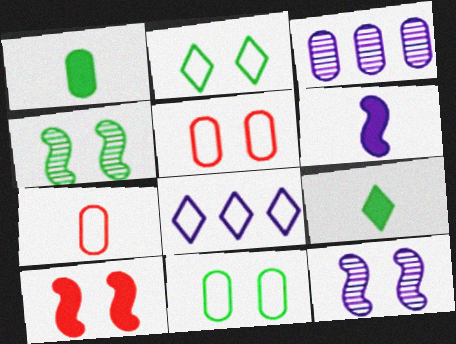[[1, 3, 5]]